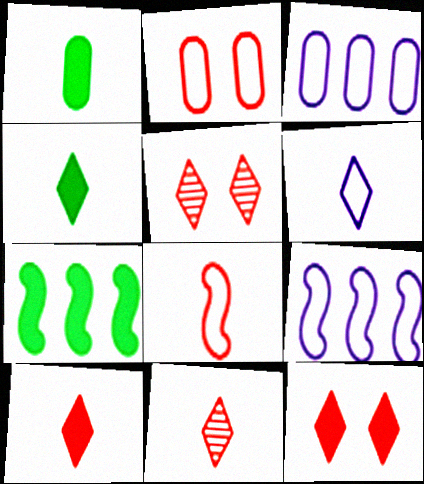[[1, 5, 9], 
[4, 6, 11]]